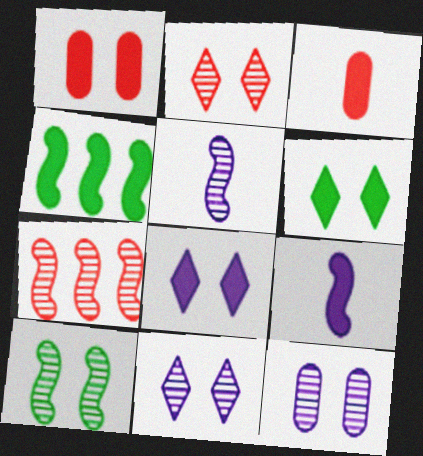[[2, 10, 12], 
[3, 4, 8], 
[5, 7, 10]]